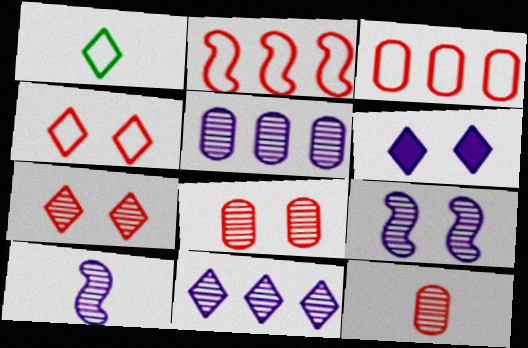[]